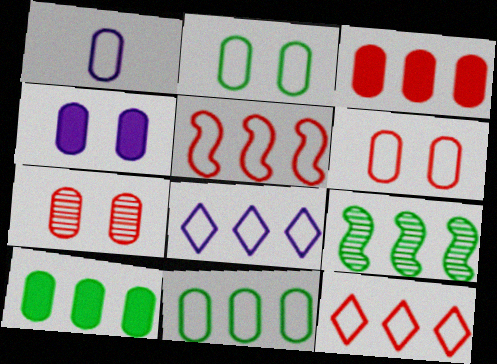[[1, 6, 11], 
[1, 7, 10], 
[2, 4, 7], 
[3, 8, 9], 
[5, 8, 11]]